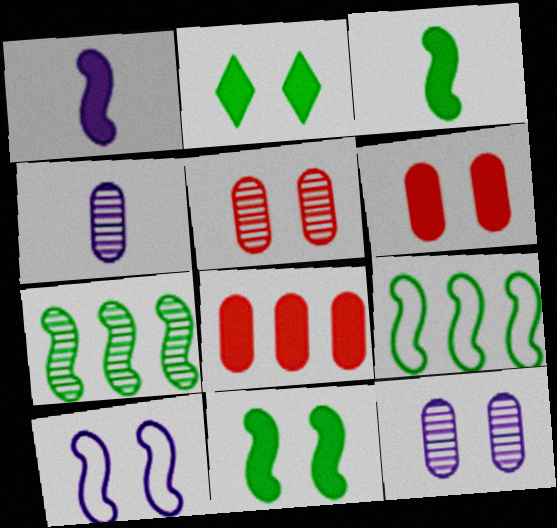[[1, 2, 8], 
[2, 5, 10]]